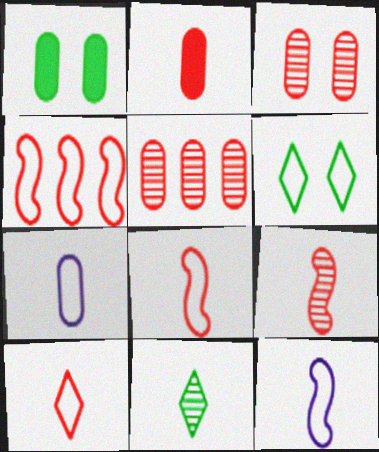[[1, 5, 7], 
[2, 9, 10], 
[2, 11, 12], 
[4, 6, 7]]